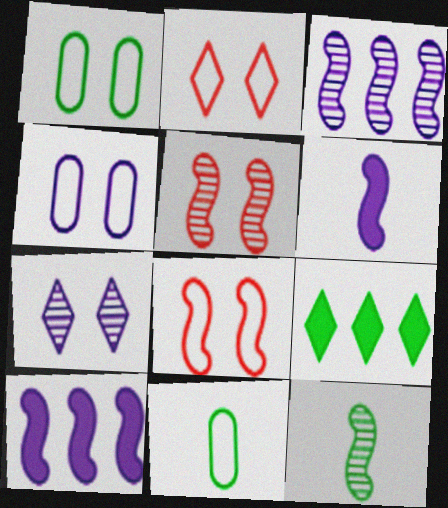[[1, 9, 12], 
[3, 5, 12], 
[8, 10, 12]]